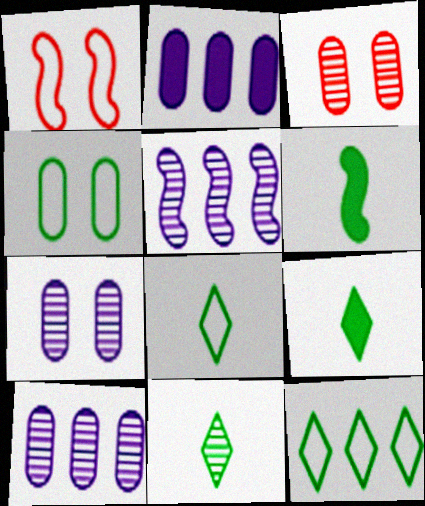[[1, 2, 11], 
[1, 5, 6], 
[1, 9, 10], 
[3, 5, 11], 
[8, 9, 11]]